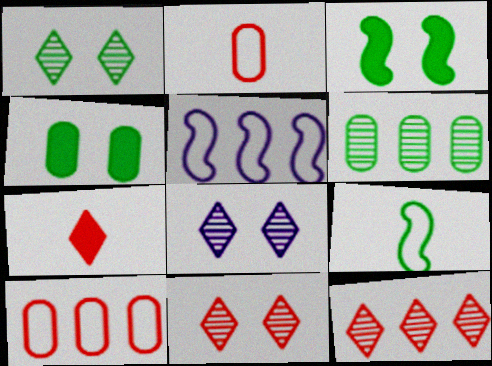[[1, 8, 11]]